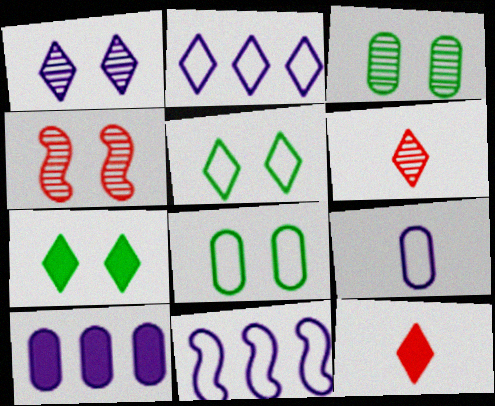[[1, 3, 4], 
[2, 6, 7], 
[3, 11, 12]]